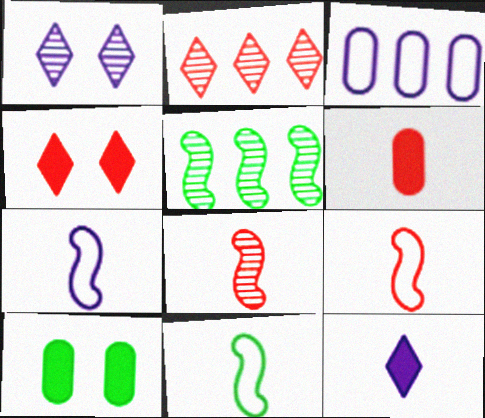[[2, 7, 10], 
[7, 9, 11]]